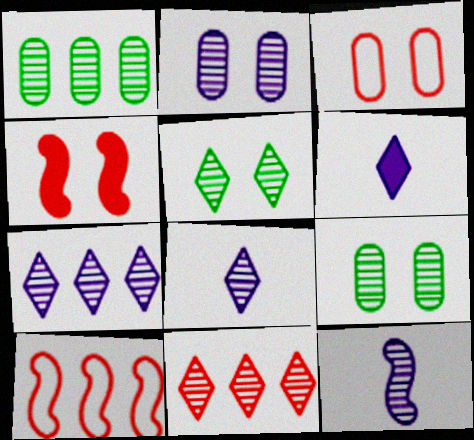[[2, 7, 12], 
[5, 8, 11], 
[6, 9, 10], 
[9, 11, 12]]